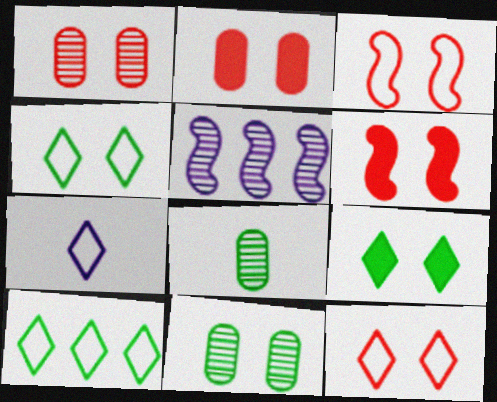[[1, 6, 12], 
[7, 10, 12]]